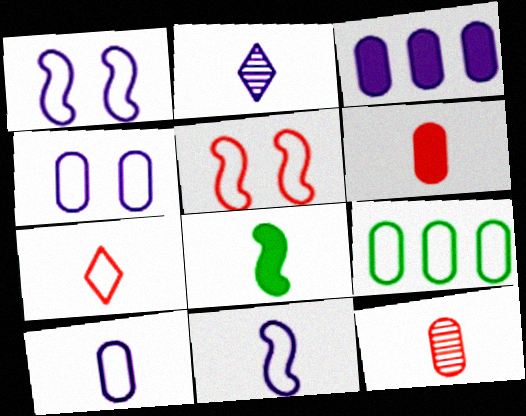[[1, 2, 3], 
[1, 7, 9]]